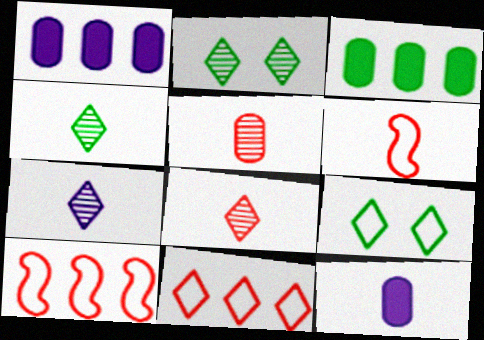[[1, 2, 6], 
[2, 10, 12], 
[4, 6, 12], 
[4, 7, 8]]